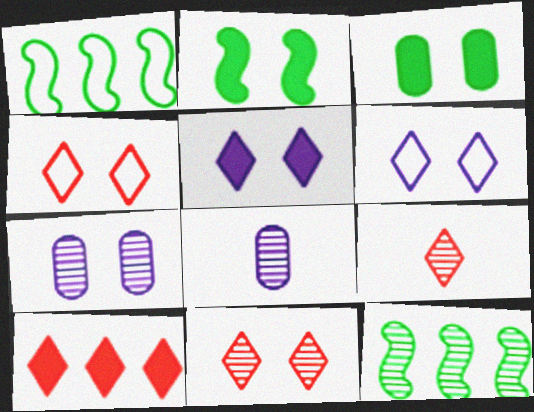[[2, 4, 7], 
[4, 9, 10], 
[7, 9, 12], 
[8, 11, 12]]